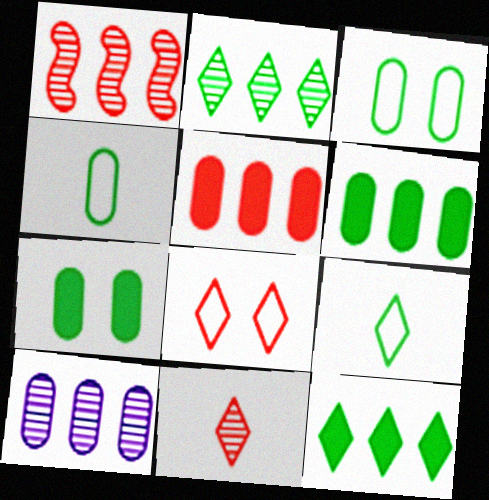[[1, 2, 10]]